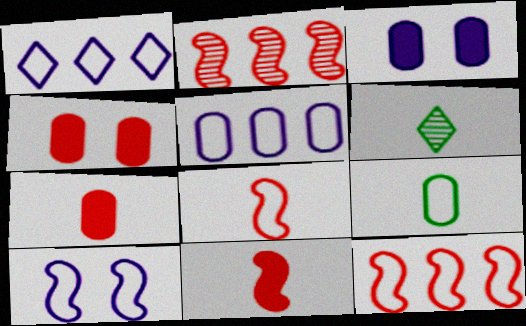[[3, 6, 12]]